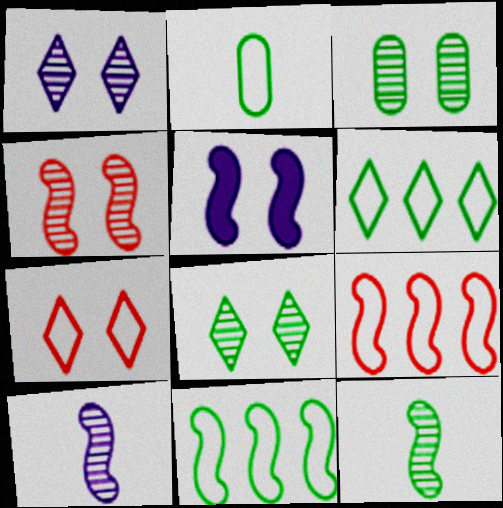[[1, 3, 4], 
[3, 5, 7], 
[5, 9, 12]]